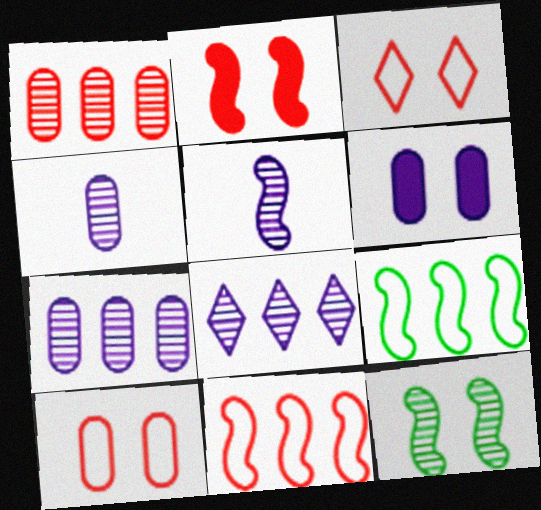[[2, 5, 9], 
[3, 6, 12]]